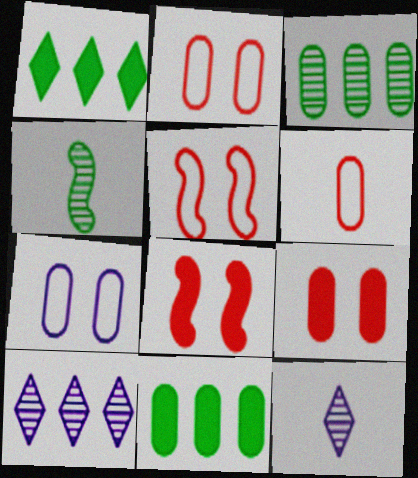[[5, 11, 12]]